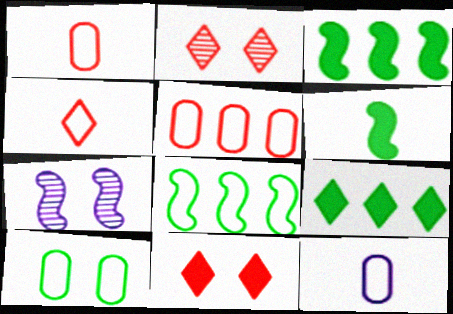[[1, 7, 9], 
[2, 3, 12], 
[5, 10, 12], 
[7, 10, 11]]